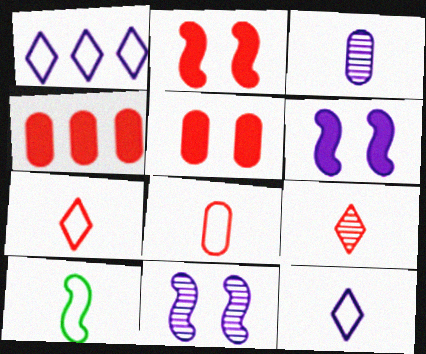[[1, 3, 6], 
[8, 10, 12]]